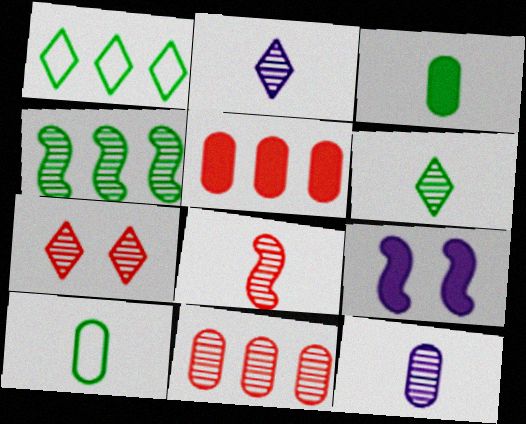[[4, 7, 12], 
[6, 8, 12], 
[7, 8, 11]]